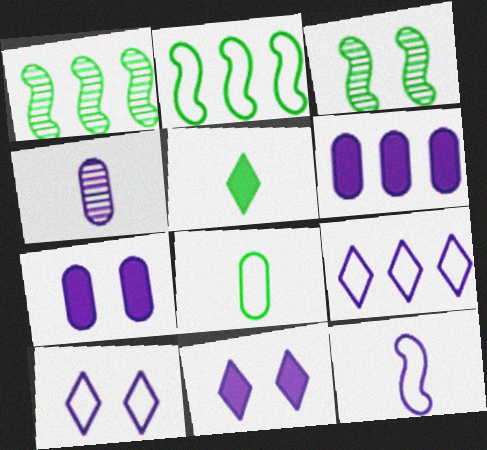[]